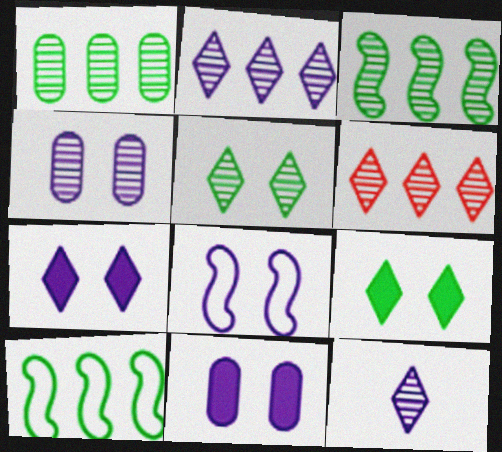[[4, 7, 8], 
[5, 6, 12]]